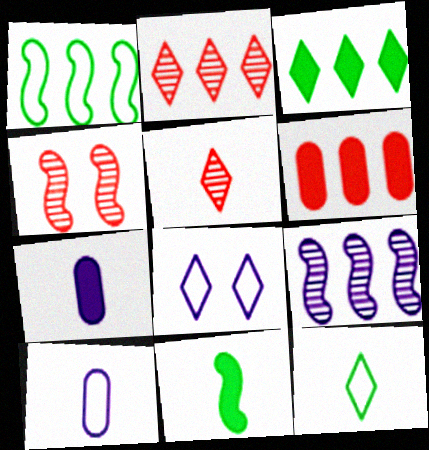[[3, 4, 10], 
[3, 5, 8], 
[5, 10, 11], 
[7, 8, 9]]